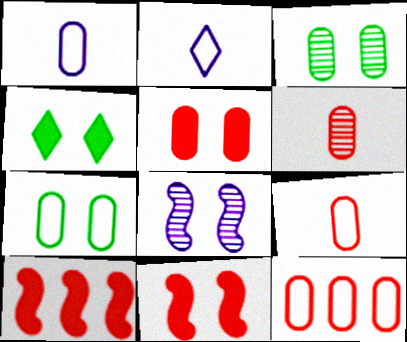[[1, 7, 12], 
[2, 3, 10], 
[5, 6, 12]]